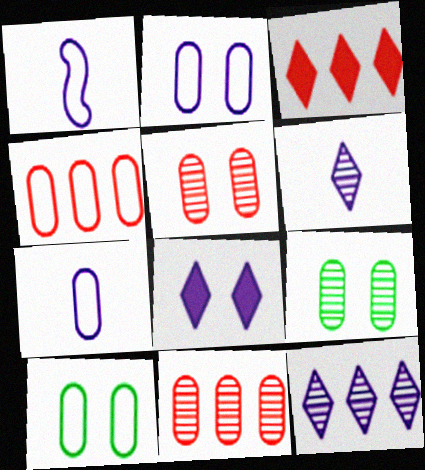[[1, 3, 9], 
[4, 7, 10]]